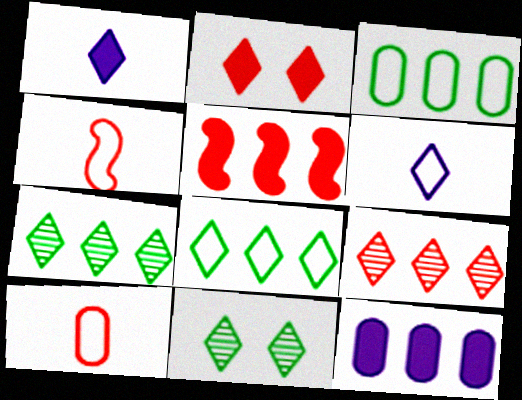[[2, 6, 7], 
[4, 11, 12]]